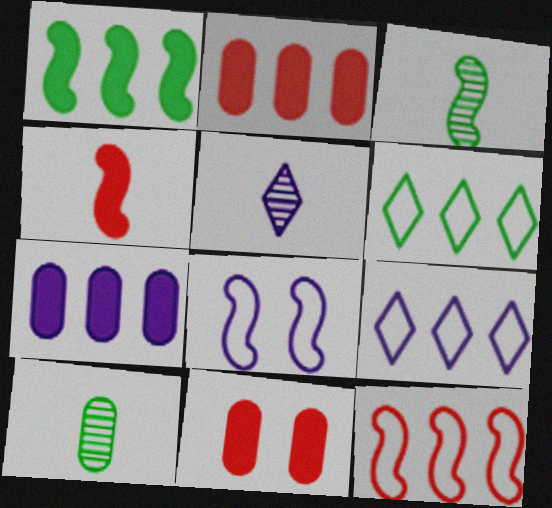[[3, 9, 11], 
[5, 7, 8]]